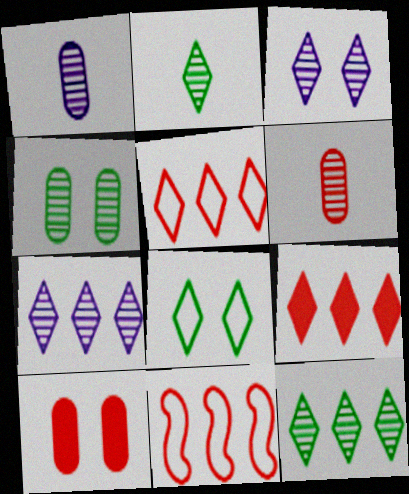[]